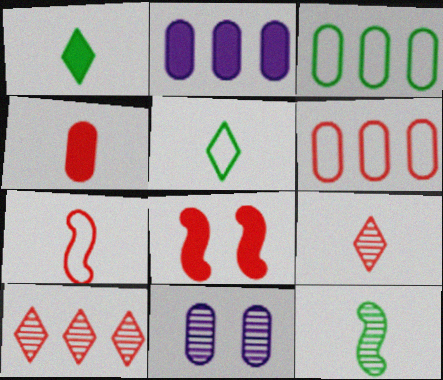[[1, 2, 8], 
[3, 4, 11], 
[4, 7, 9], 
[6, 8, 9], 
[10, 11, 12]]